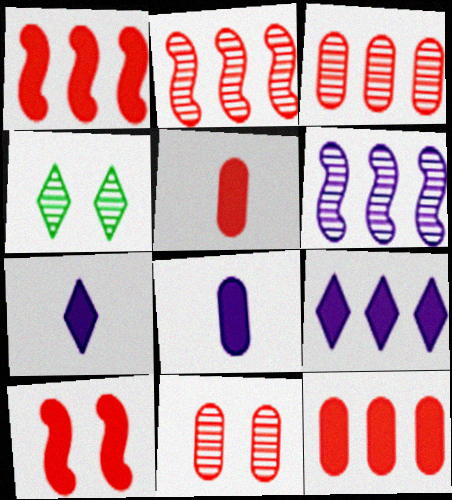[]